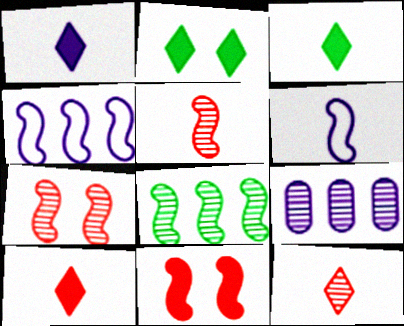[[1, 3, 10], 
[6, 8, 11]]